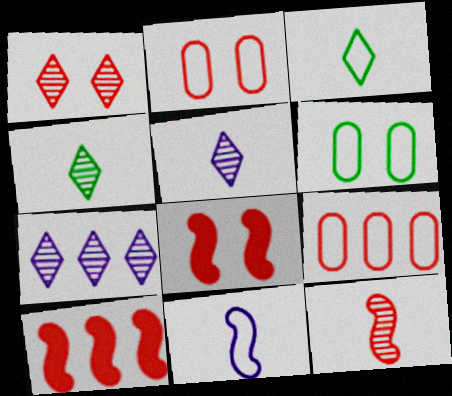[[1, 2, 8], 
[1, 4, 7], 
[5, 6, 10]]